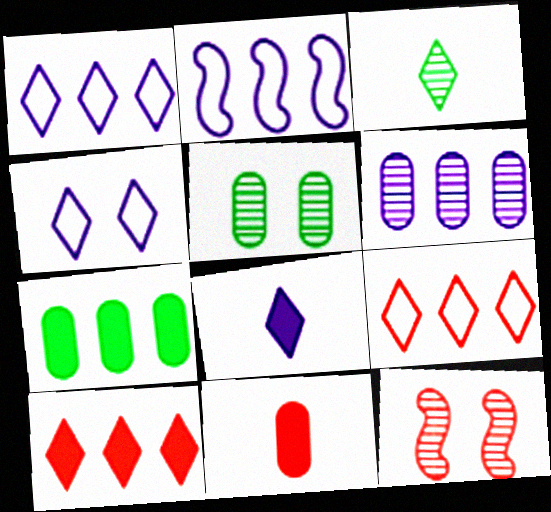[[3, 4, 10], 
[3, 6, 12], 
[9, 11, 12]]